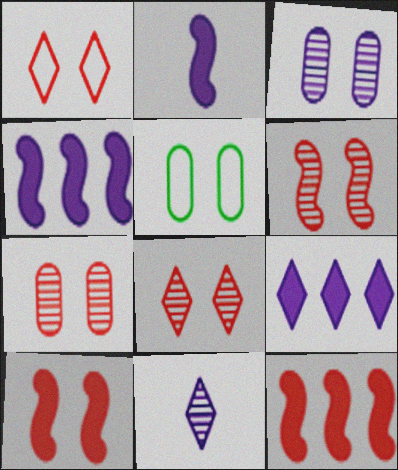[[1, 7, 10], 
[5, 11, 12], 
[6, 7, 8]]